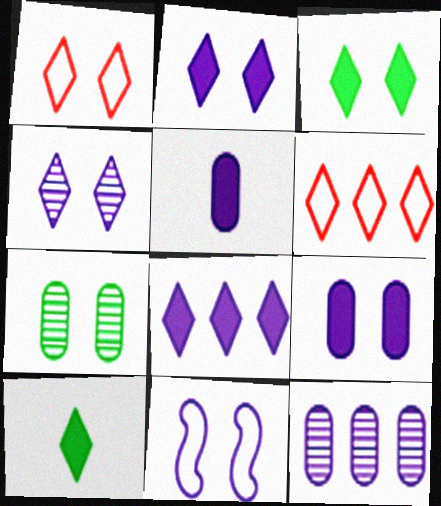[[1, 3, 4], 
[4, 6, 10], 
[4, 9, 11]]